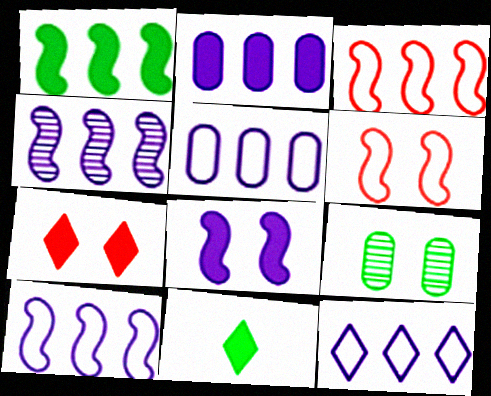[[1, 3, 4], 
[2, 4, 12], 
[5, 10, 12]]